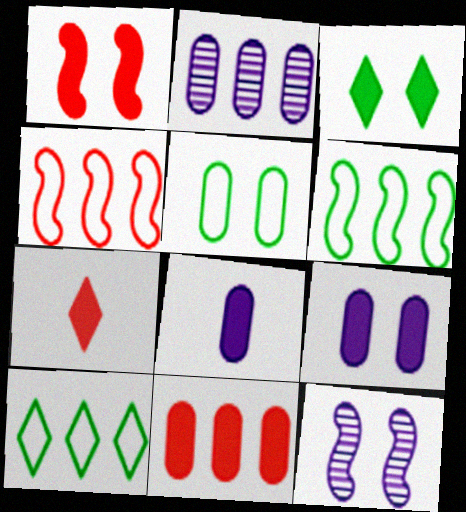[[1, 3, 9], 
[1, 7, 11]]